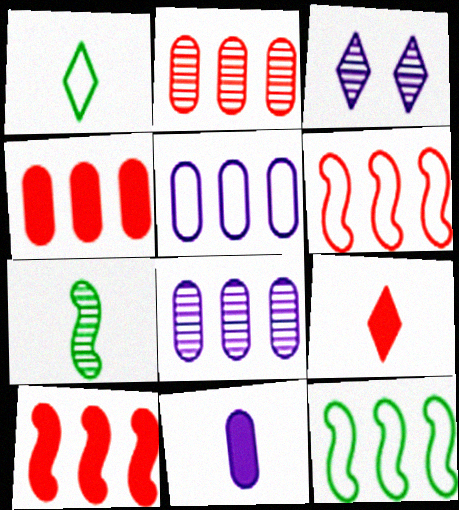[[2, 3, 7]]